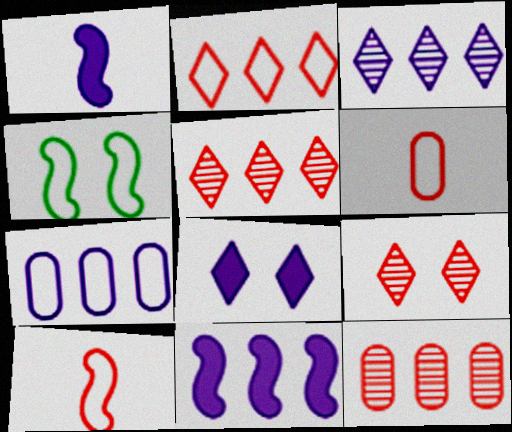[[3, 7, 11]]